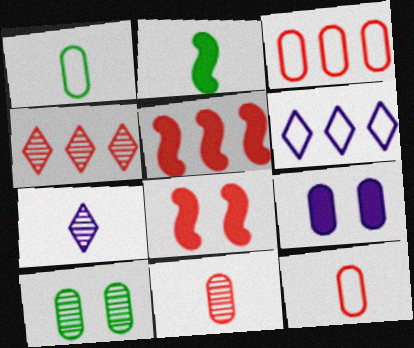[[2, 7, 12], 
[3, 4, 5], 
[4, 8, 12]]